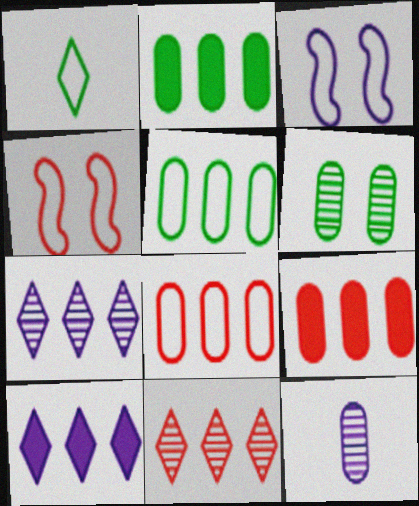[[1, 3, 8], 
[3, 10, 12]]